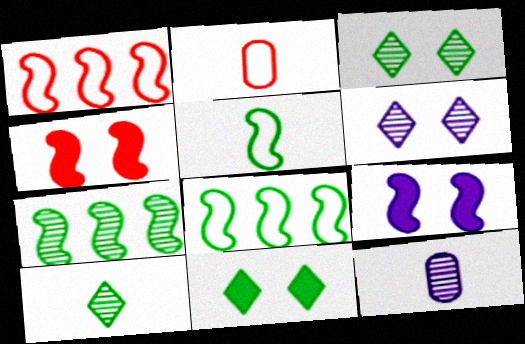[[1, 11, 12]]